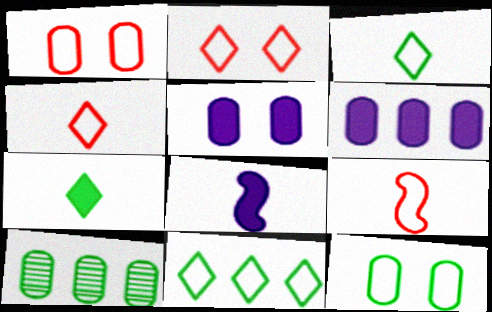[[2, 8, 10]]